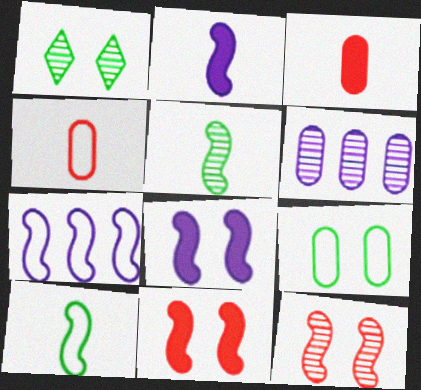[[1, 3, 7], 
[3, 6, 9], 
[5, 7, 11]]